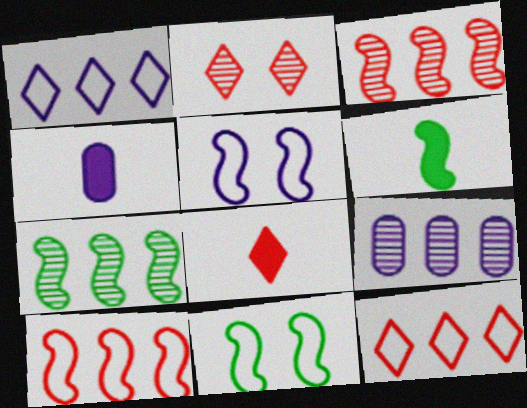[[2, 8, 12], 
[3, 5, 6], 
[4, 6, 8], 
[6, 7, 11], 
[8, 9, 11]]